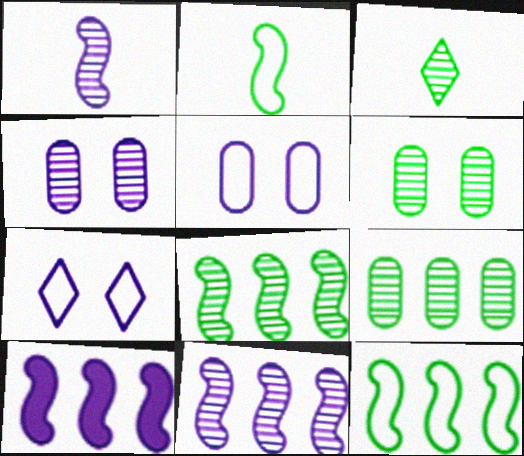[[3, 6, 8]]